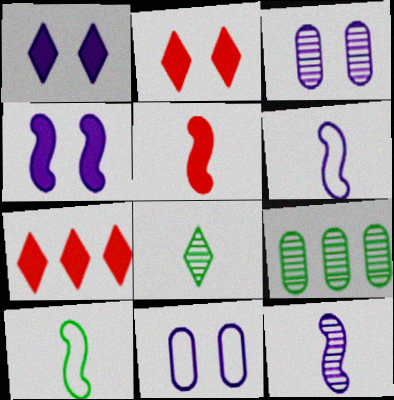[[2, 6, 9], 
[3, 7, 10], 
[5, 10, 12]]